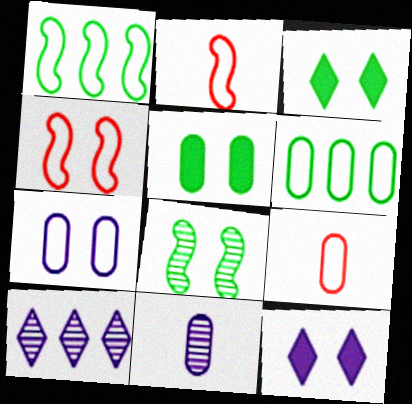[[2, 5, 10], 
[6, 7, 9]]